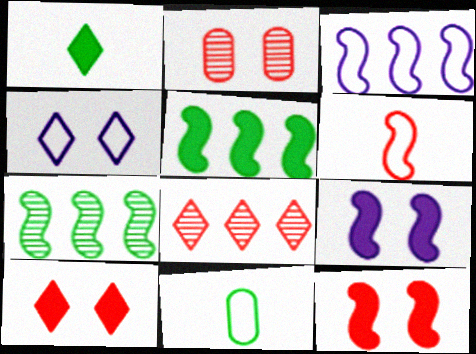[[1, 2, 3], 
[1, 4, 8], 
[6, 7, 9], 
[8, 9, 11]]